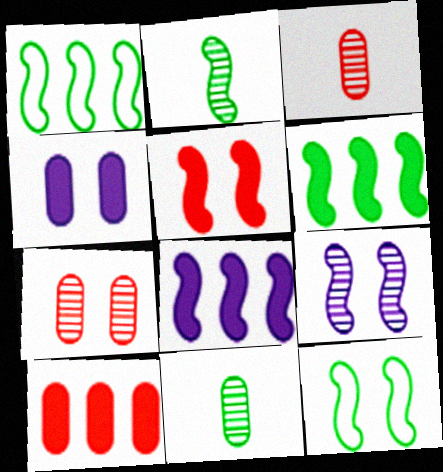[[2, 6, 12], 
[5, 9, 12]]